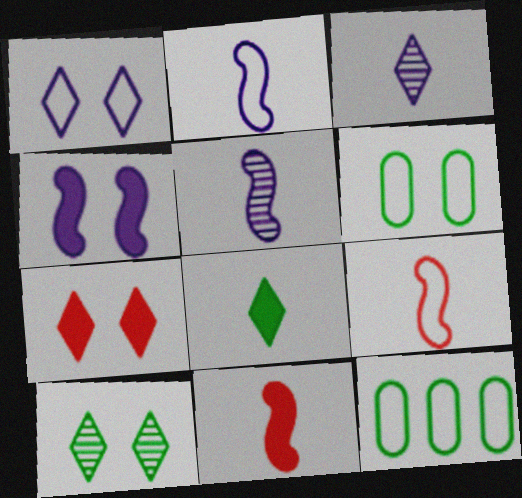[[1, 7, 10], 
[1, 9, 12], 
[5, 7, 12]]